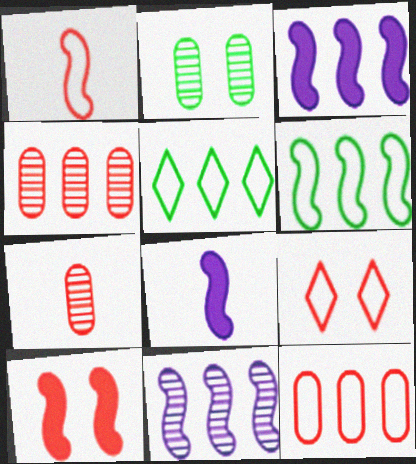[[1, 9, 12], 
[3, 4, 5]]